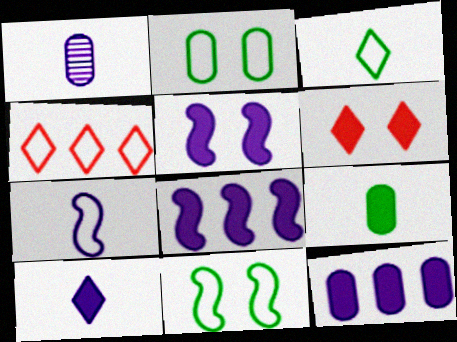[[1, 7, 10], 
[2, 4, 7], 
[5, 10, 12], 
[6, 8, 9]]